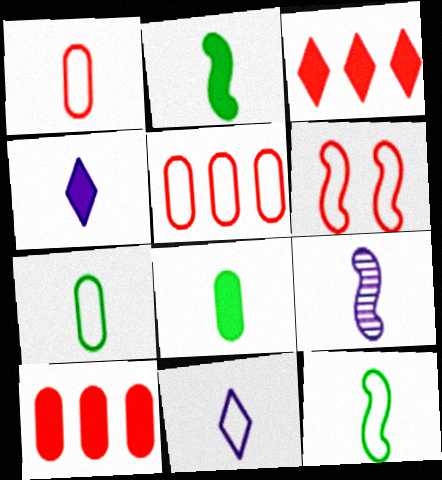[[1, 11, 12]]